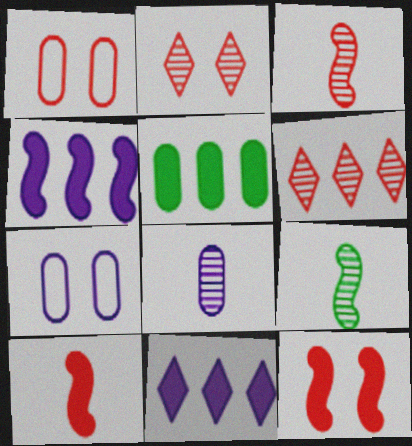[[1, 2, 12], 
[1, 5, 8], 
[1, 6, 10], 
[1, 9, 11]]